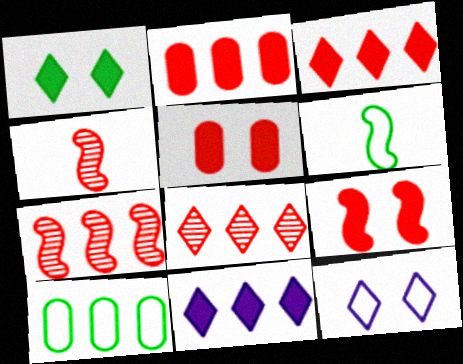[[7, 10, 11]]